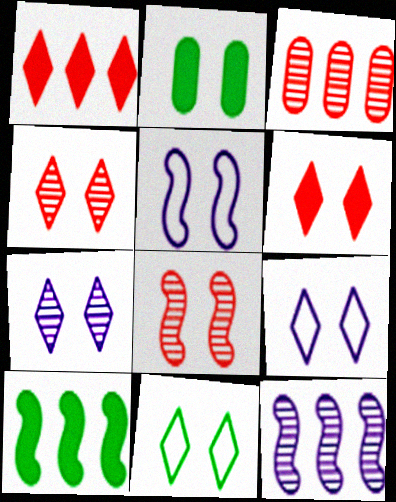[[2, 4, 5], 
[2, 8, 9], 
[6, 7, 11]]